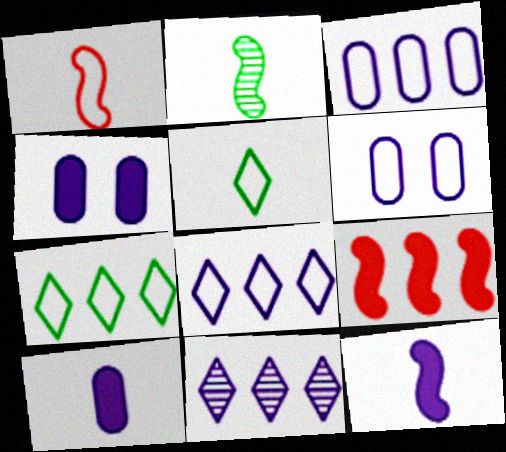[[1, 2, 12], 
[1, 6, 7], 
[6, 11, 12]]